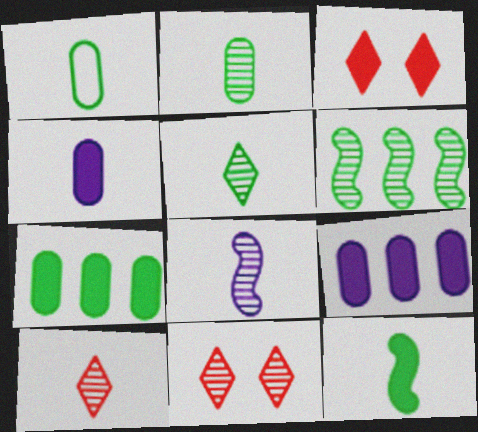[[1, 5, 12], 
[2, 8, 10], 
[3, 9, 12]]